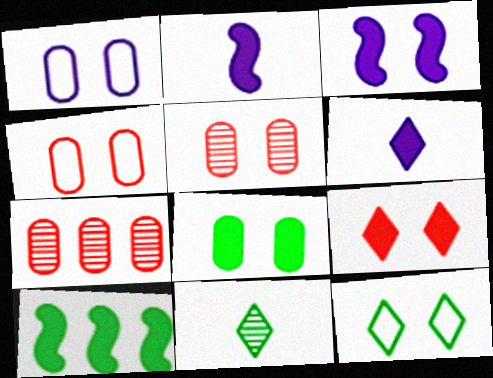[[1, 5, 8], 
[2, 7, 12], 
[3, 5, 12], 
[3, 8, 9]]